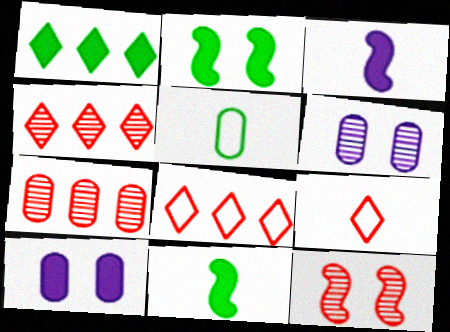[[5, 7, 10], 
[6, 8, 11]]